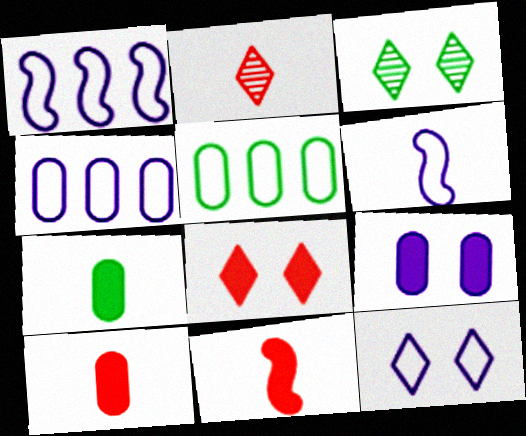[[1, 3, 10], 
[2, 6, 7], 
[3, 4, 11], 
[3, 8, 12], 
[4, 6, 12]]